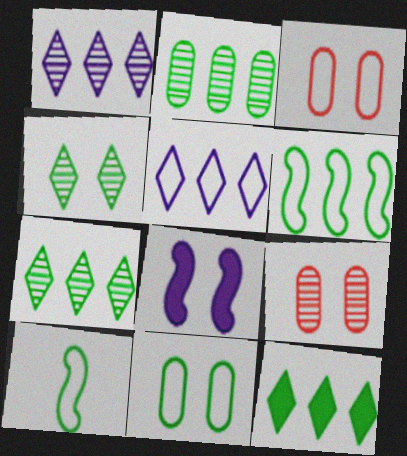[[2, 6, 12], 
[3, 4, 8], 
[3, 5, 10]]